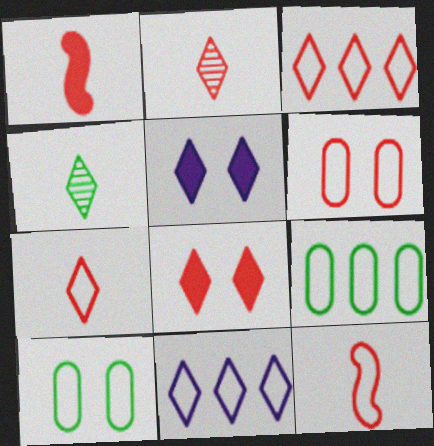[[2, 3, 8], 
[3, 4, 5], 
[3, 6, 12], 
[4, 8, 11], 
[10, 11, 12]]